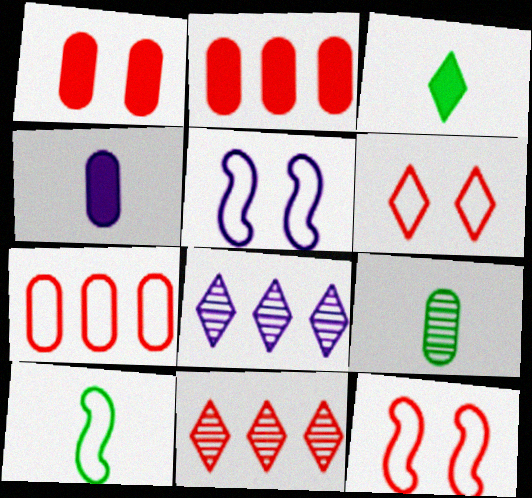[[1, 8, 10], 
[3, 6, 8], 
[3, 9, 10], 
[4, 5, 8]]